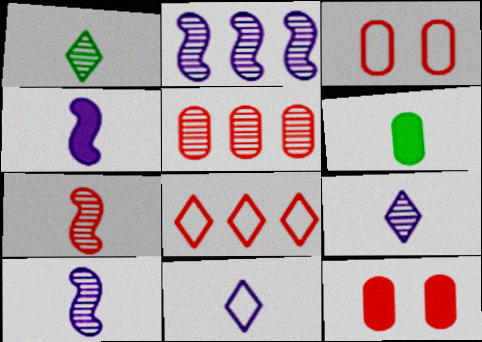[[6, 7, 11], 
[7, 8, 12]]